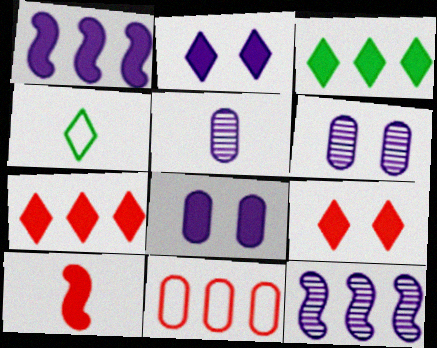[[3, 8, 10], 
[3, 11, 12], 
[4, 5, 10]]